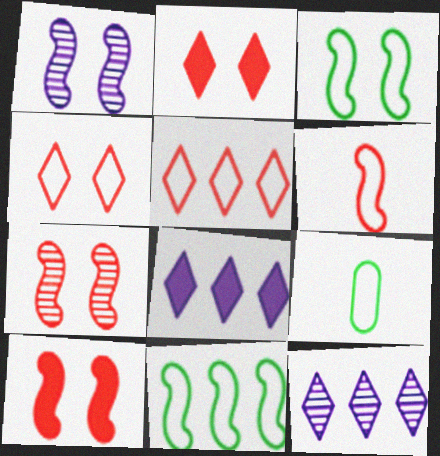[[1, 3, 10], 
[7, 8, 9], 
[9, 10, 12]]